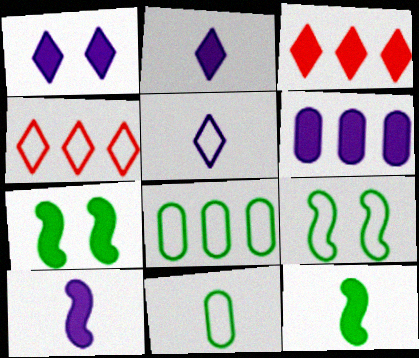[[1, 6, 10]]